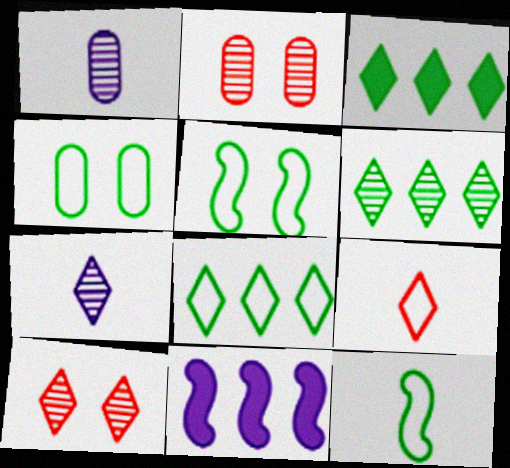[[3, 6, 8], 
[4, 8, 12], 
[6, 7, 10]]